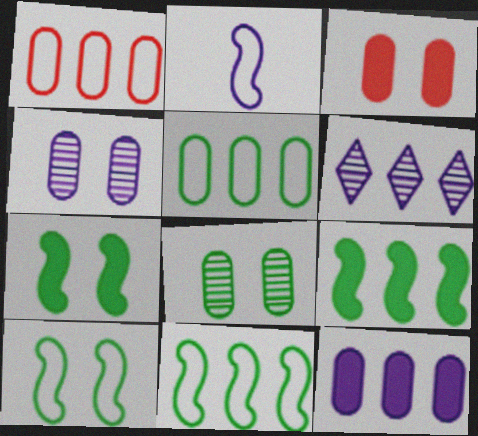[[1, 6, 9]]